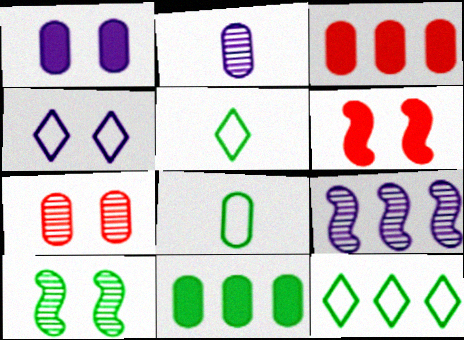[[2, 6, 12], 
[3, 9, 12], 
[5, 10, 11]]